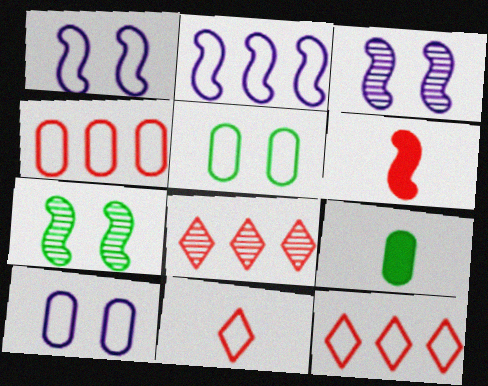[[1, 8, 9], 
[2, 5, 11], 
[2, 6, 7], 
[3, 9, 12]]